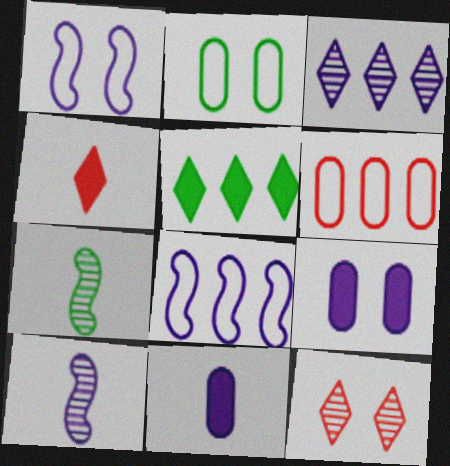[[1, 3, 11], 
[2, 5, 7]]